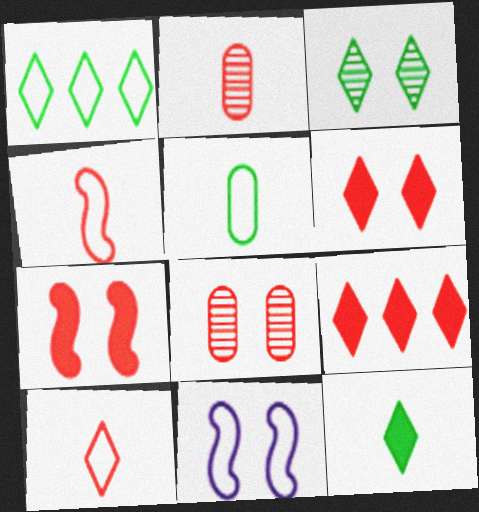[[1, 3, 12], 
[4, 8, 9]]